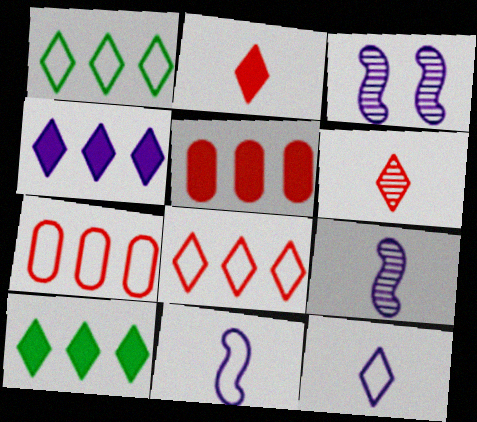[]